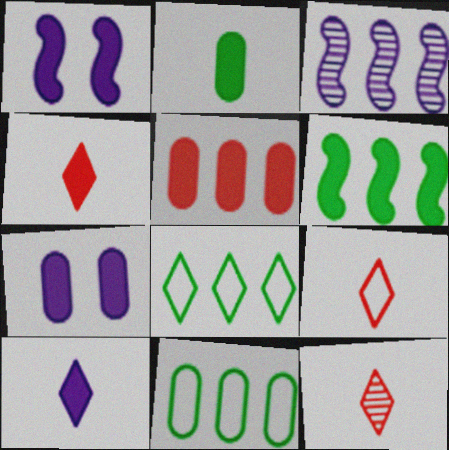[[1, 11, 12], 
[2, 5, 7], 
[3, 5, 8], 
[4, 6, 7], 
[4, 9, 12]]